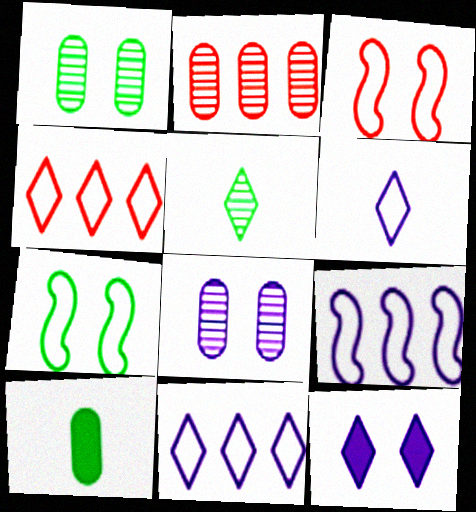[[1, 3, 12], 
[4, 5, 12]]